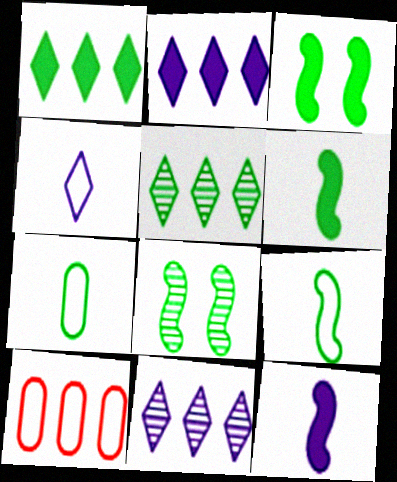[[1, 7, 8], 
[3, 5, 7]]